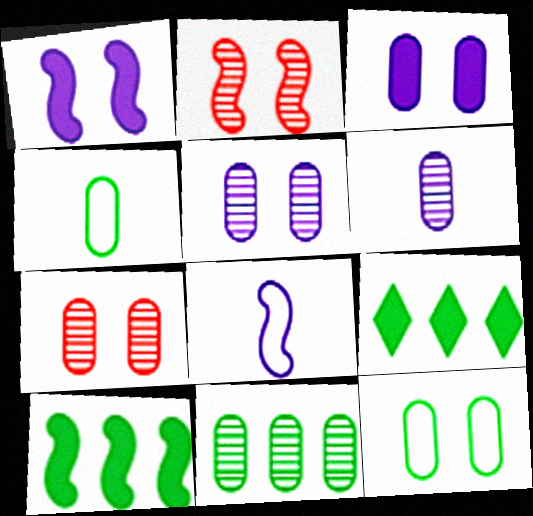[[2, 8, 10], 
[3, 7, 12], 
[6, 7, 11], 
[7, 8, 9]]